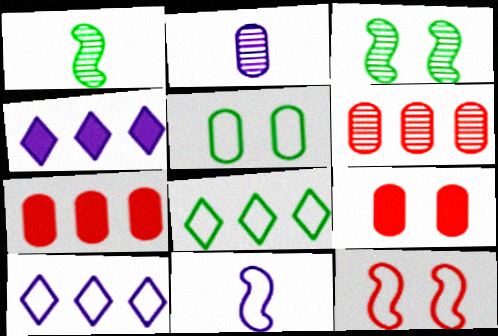[[1, 9, 10], 
[2, 5, 7]]